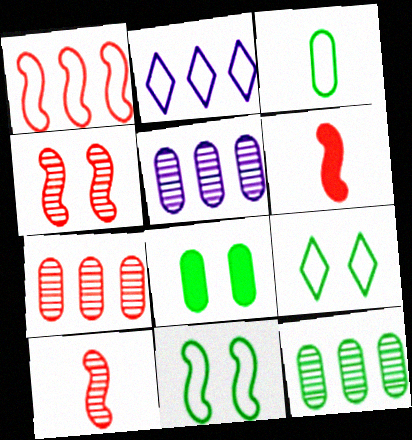[[1, 4, 6], 
[2, 8, 10], 
[3, 8, 12], 
[5, 6, 9], 
[5, 7, 12]]